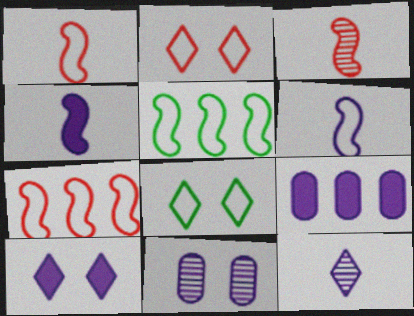[[3, 8, 9], 
[4, 9, 10]]